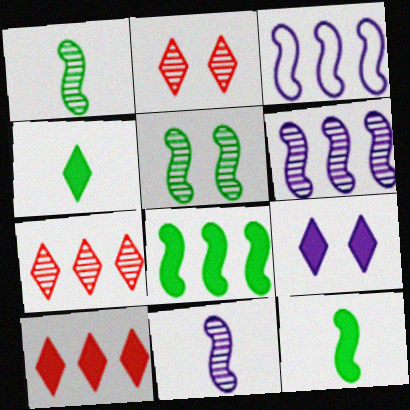[[4, 9, 10]]